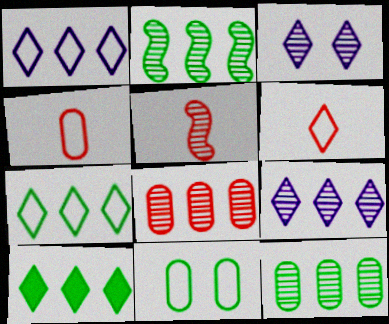[[2, 8, 9], 
[3, 5, 12], 
[3, 6, 10]]